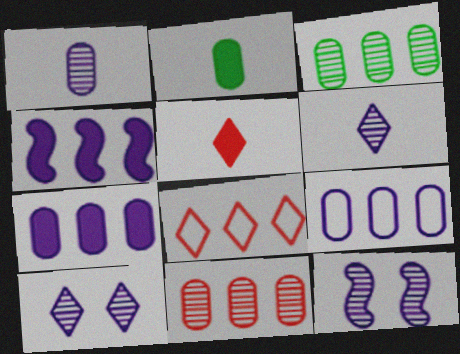[[2, 8, 12], 
[3, 4, 8]]